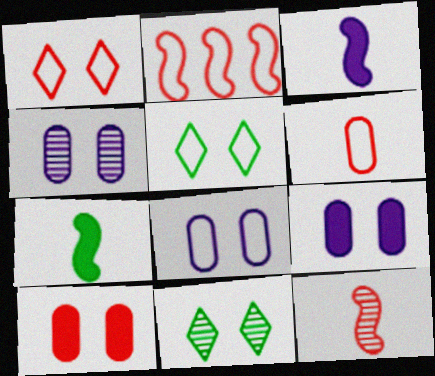[[1, 2, 6], 
[4, 8, 9]]